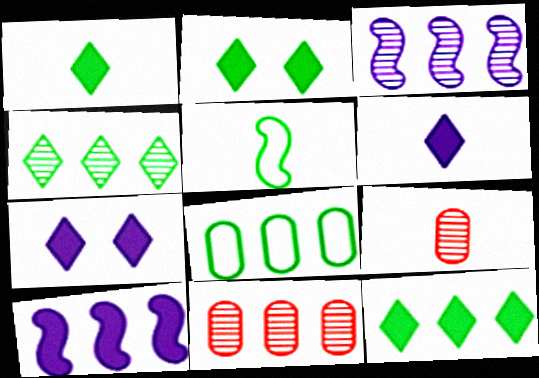[[1, 2, 12], 
[3, 4, 11], 
[5, 6, 9], 
[5, 7, 11]]